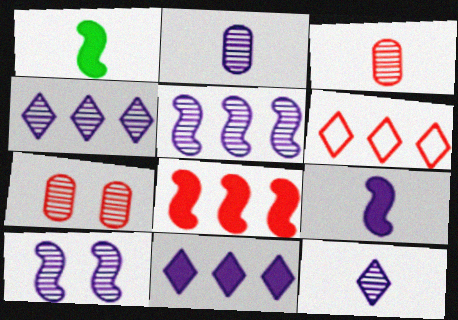[[2, 4, 10]]